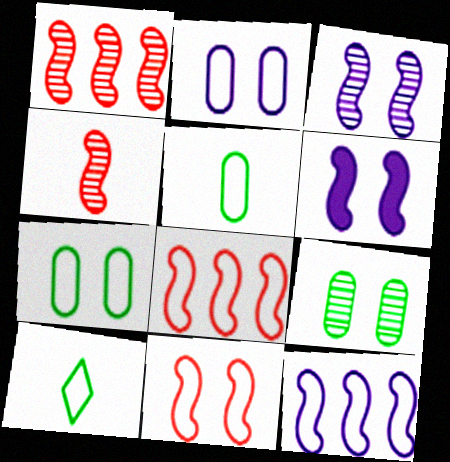[[2, 8, 10]]